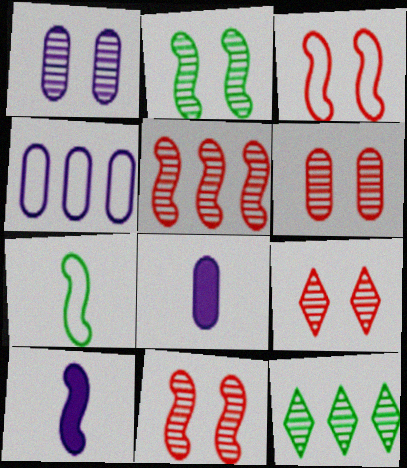[[1, 2, 9], 
[1, 4, 8], 
[3, 8, 12], 
[6, 9, 11]]